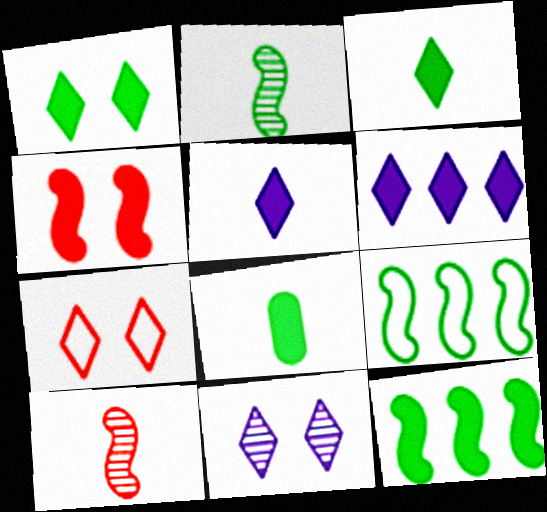[[1, 7, 11], 
[1, 8, 12], 
[4, 6, 8]]